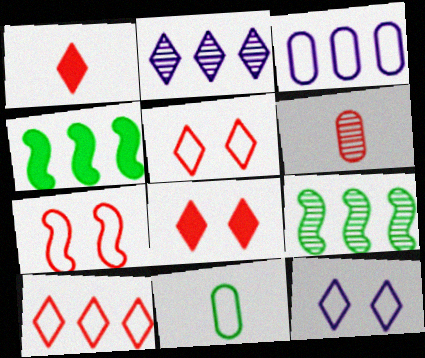[[4, 6, 12]]